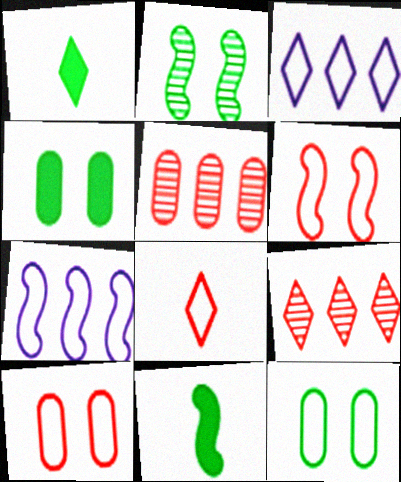[[7, 8, 12]]